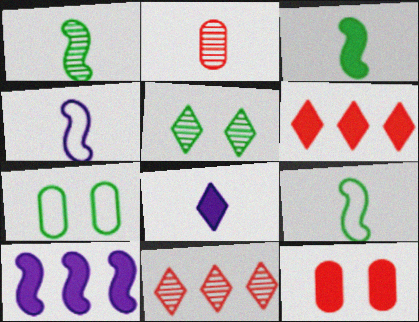[[1, 3, 9], 
[2, 8, 9]]